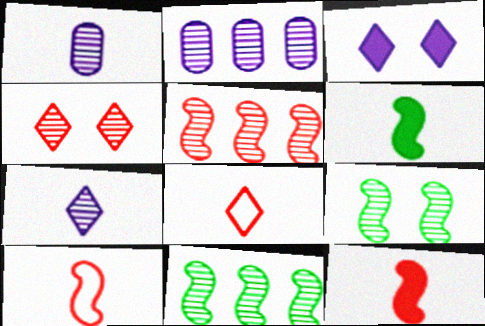[[1, 4, 11], 
[1, 6, 8]]